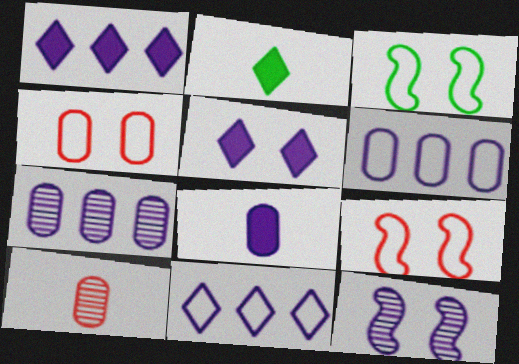[[1, 3, 10], 
[2, 7, 9], 
[8, 11, 12]]